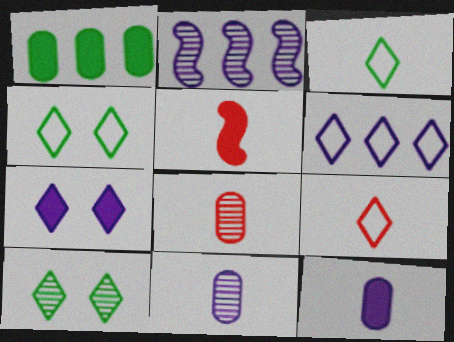[[1, 5, 7], 
[2, 8, 10], 
[3, 5, 11], 
[4, 6, 9], 
[5, 8, 9]]